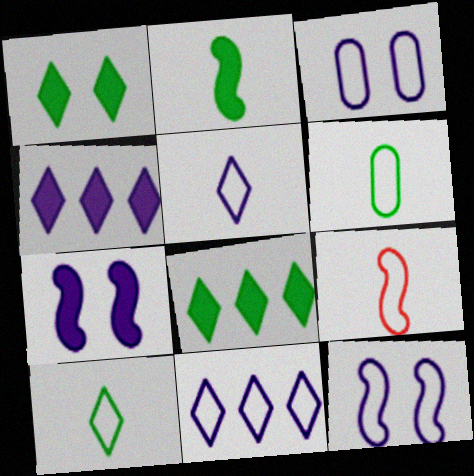[[5, 6, 9]]